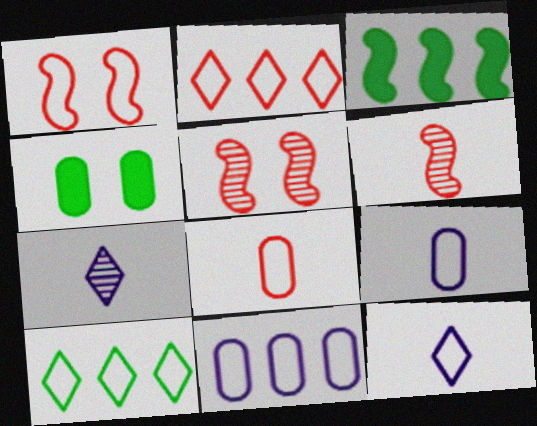[[1, 2, 8], 
[1, 9, 10]]